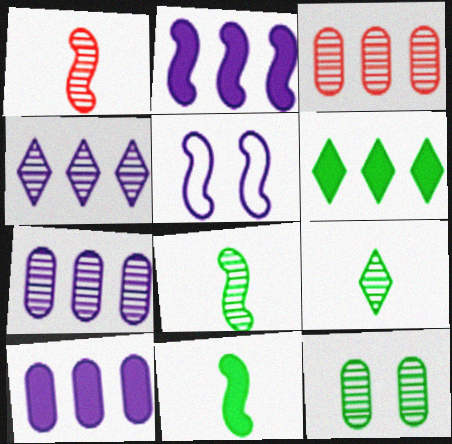[[1, 4, 12]]